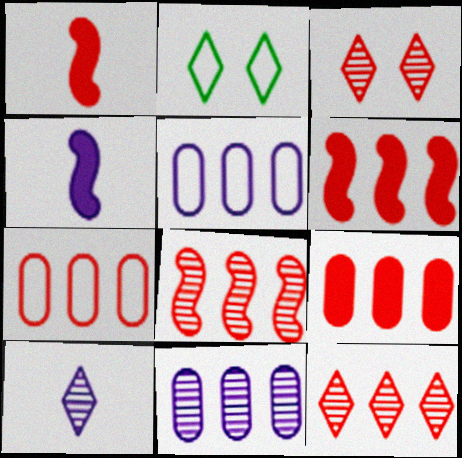[[1, 2, 11], 
[1, 3, 7], 
[6, 7, 12]]